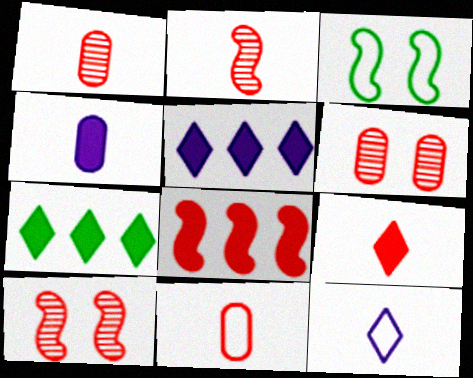[[1, 3, 5], 
[2, 9, 11]]